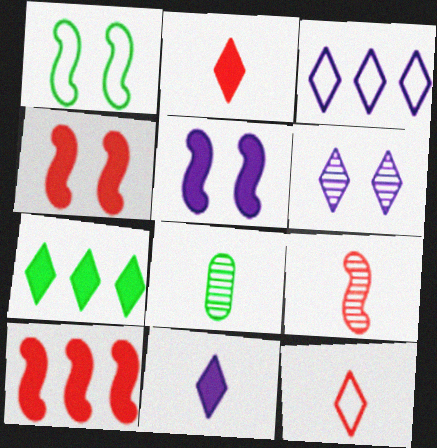[[1, 7, 8], 
[3, 4, 8], 
[3, 6, 11], 
[6, 7, 12]]